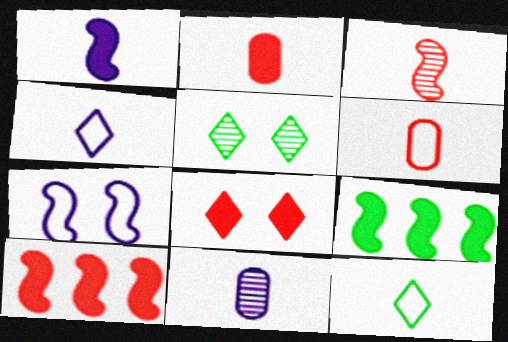[[1, 4, 11], 
[2, 8, 10], 
[3, 7, 9]]